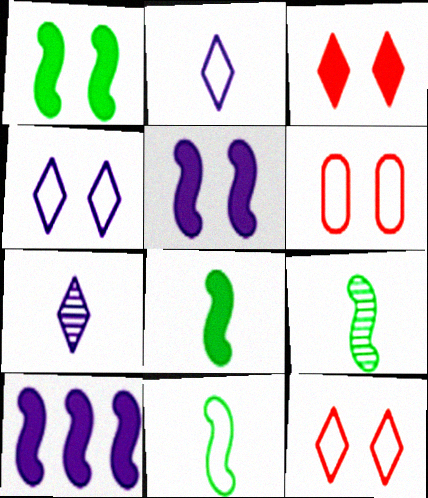[[8, 9, 11]]